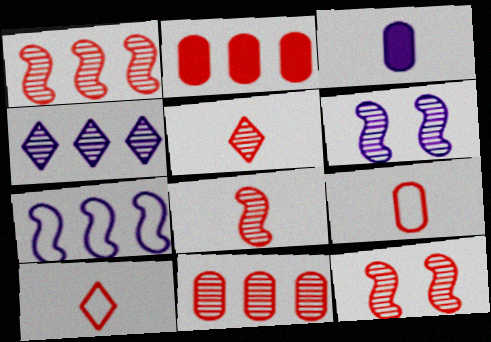[[1, 8, 12], 
[2, 10, 12], 
[5, 11, 12]]